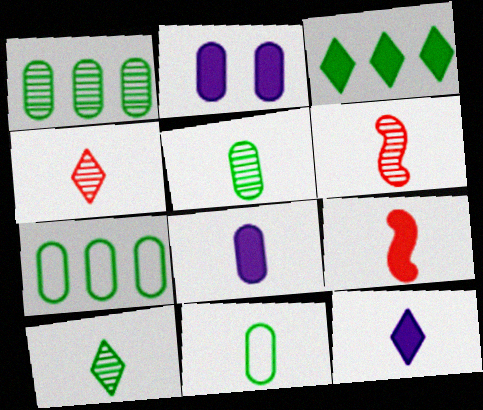[[2, 3, 9], 
[6, 11, 12]]